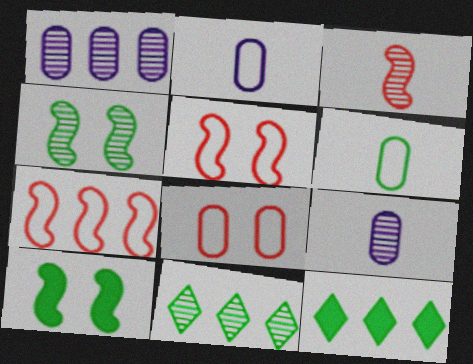[[1, 7, 12], 
[4, 6, 12], 
[5, 9, 12], 
[6, 10, 11]]